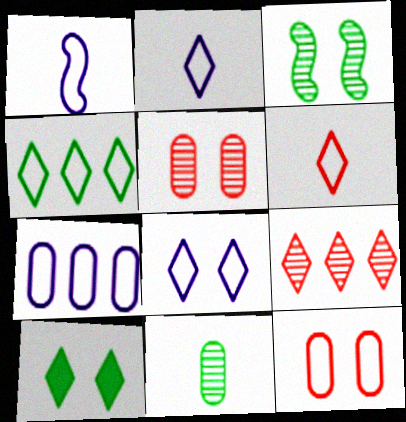[[1, 4, 12], 
[1, 7, 8], 
[2, 9, 10], 
[4, 6, 8]]